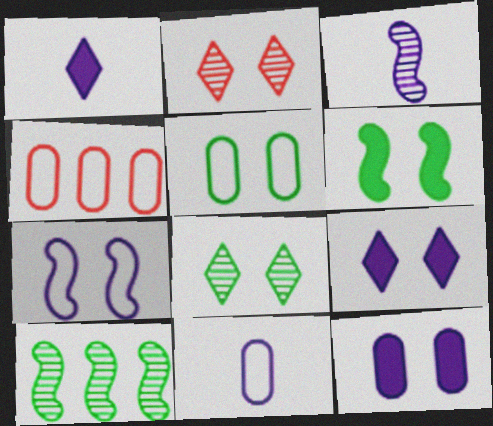[[1, 3, 11], 
[4, 5, 11], 
[5, 6, 8]]